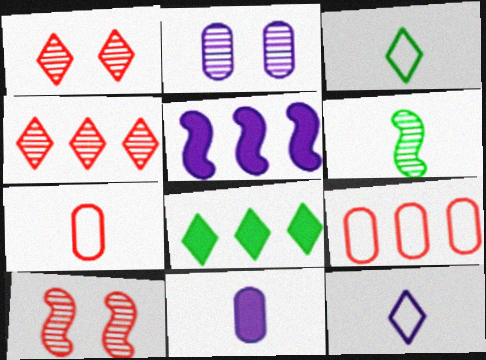[[1, 8, 12], 
[2, 4, 6], 
[2, 5, 12]]